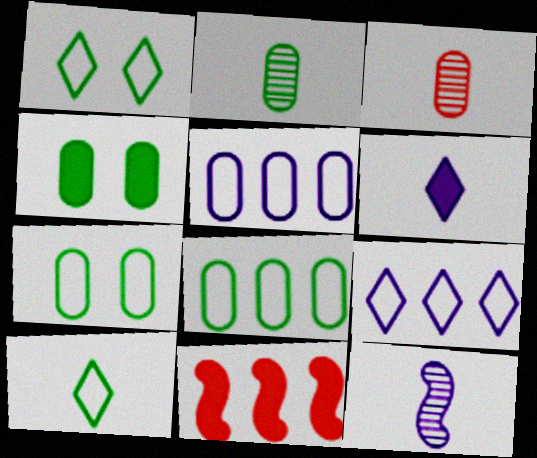[[2, 4, 8], 
[3, 4, 5], 
[4, 6, 11]]